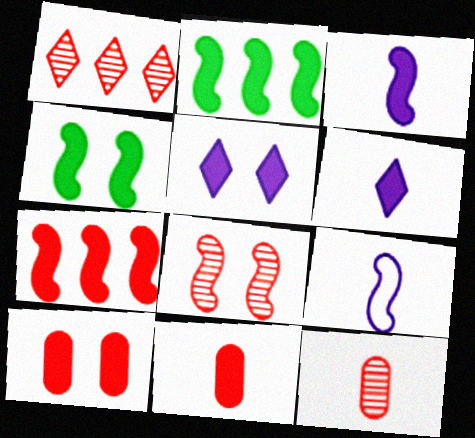[[1, 8, 12], 
[2, 5, 11], 
[2, 6, 10], 
[2, 8, 9], 
[3, 4, 7], 
[4, 5, 10]]